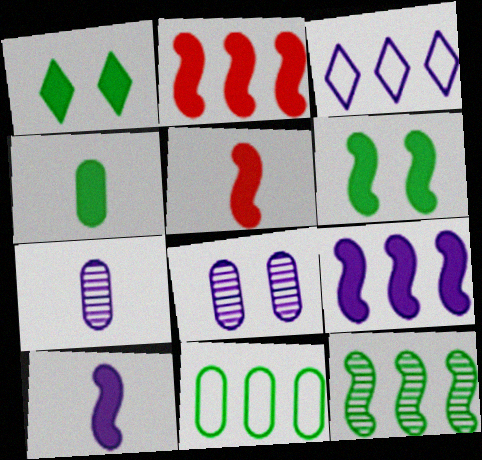[[2, 6, 10], 
[3, 8, 10], 
[5, 6, 9]]